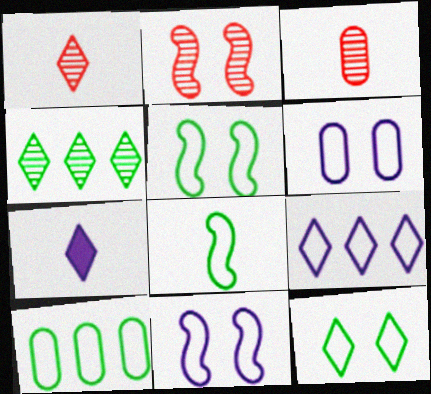[[2, 7, 10], 
[3, 7, 8], 
[8, 10, 12]]